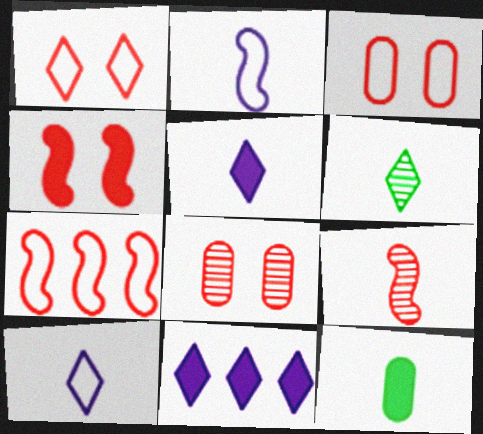[[1, 4, 8], 
[1, 6, 11], 
[4, 7, 9], 
[4, 11, 12], 
[9, 10, 12]]